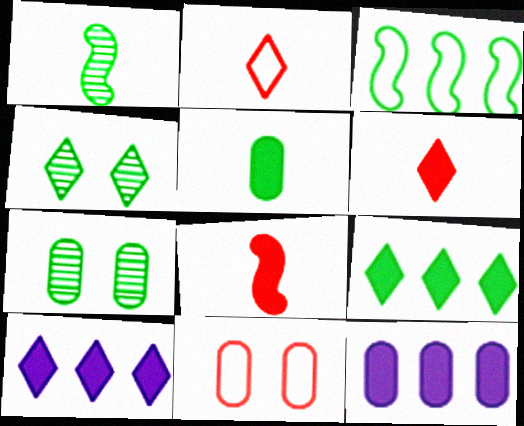[[1, 10, 11], 
[2, 4, 10], 
[3, 4, 5]]